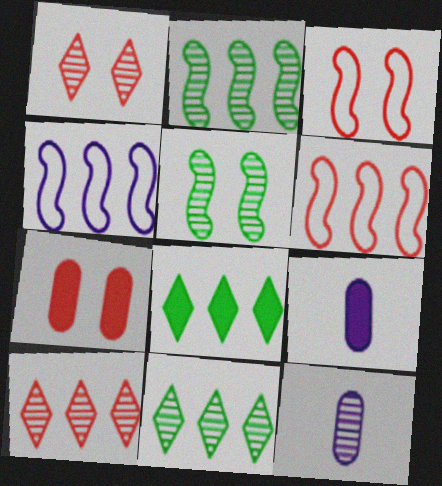[[1, 2, 12], 
[1, 3, 7], 
[3, 8, 12], 
[3, 9, 11], 
[5, 10, 12]]